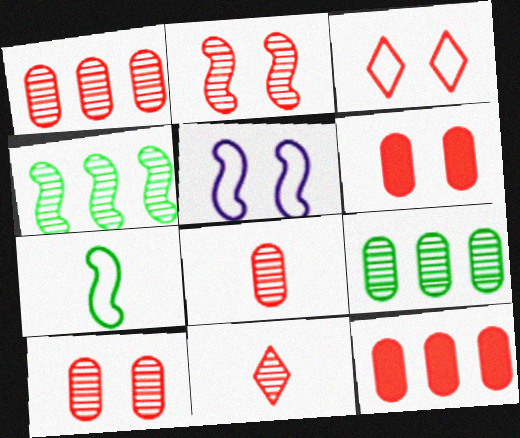[[1, 2, 11], 
[1, 8, 10], 
[2, 3, 6]]